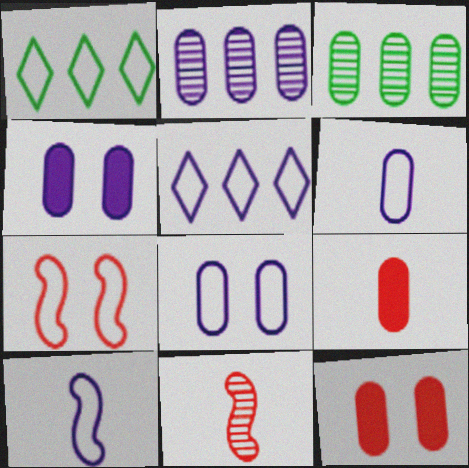[[1, 4, 11], 
[1, 6, 7], 
[2, 4, 6], 
[3, 6, 12], 
[3, 8, 9], 
[5, 8, 10]]